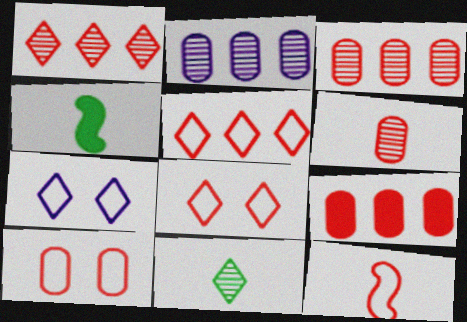[[2, 4, 8], 
[3, 4, 7], 
[5, 10, 12], 
[6, 9, 10]]